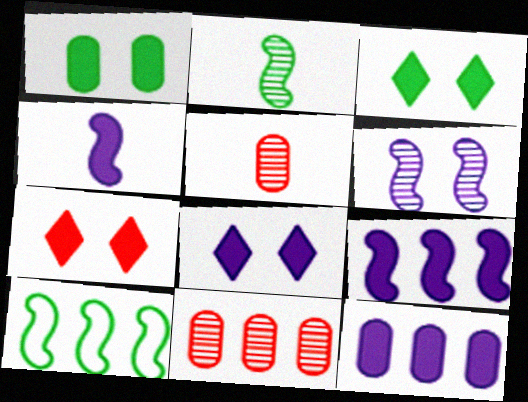[[3, 7, 8], 
[4, 8, 12], 
[5, 8, 10]]